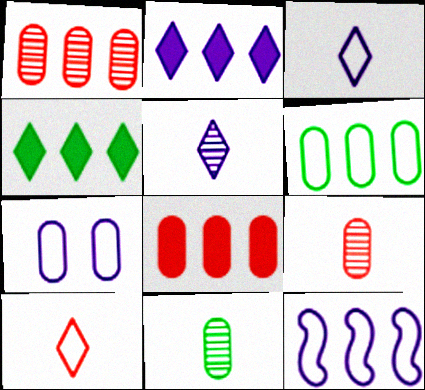[[1, 4, 12], 
[3, 7, 12], 
[7, 8, 11]]